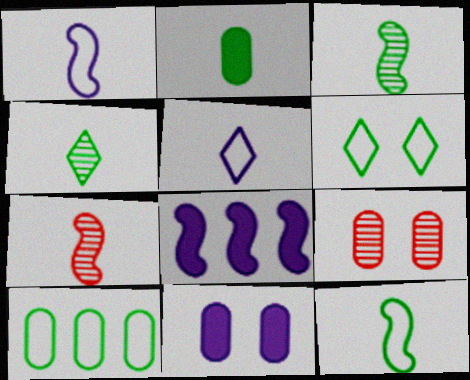[[2, 4, 12], 
[2, 5, 7], 
[6, 10, 12]]